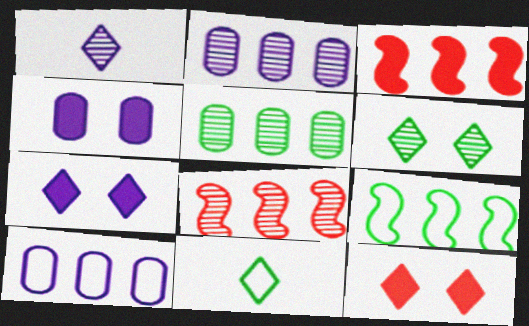[[4, 8, 11]]